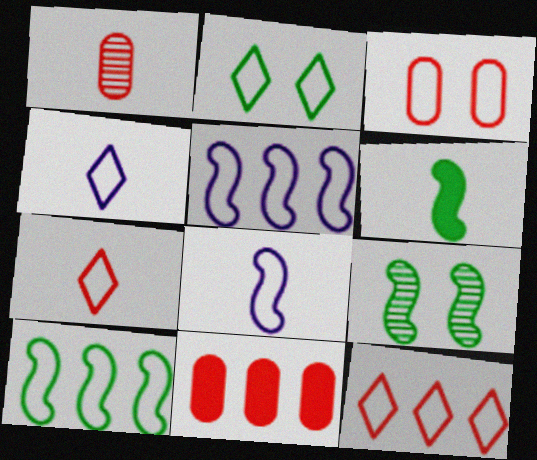[[1, 3, 11], 
[1, 4, 6], 
[2, 4, 12], 
[3, 4, 10], 
[4, 9, 11], 
[6, 9, 10]]